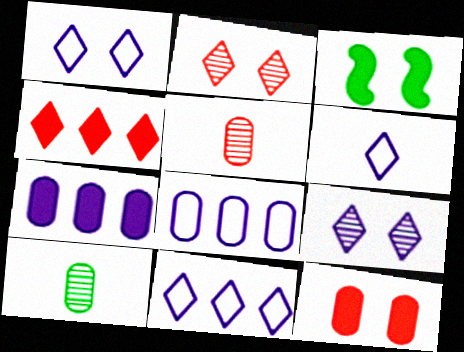[[1, 6, 11], 
[3, 5, 11], 
[8, 10, 12]]